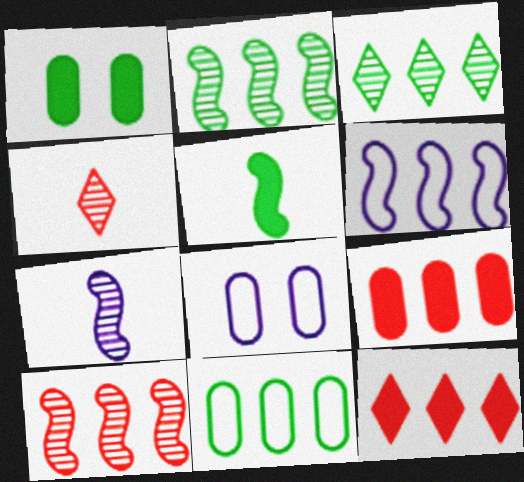[[1, 4, 6], 
[3, 6, 9]]